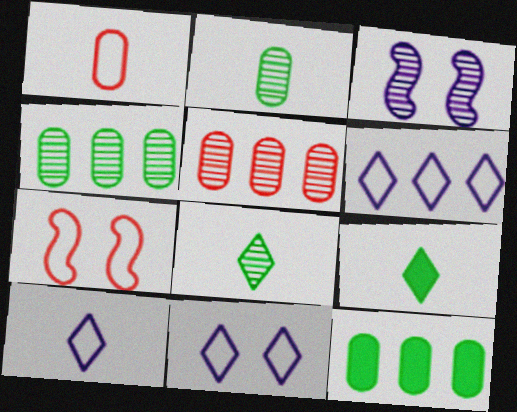[[3, 5, 8], 
[6, 10, 11]]